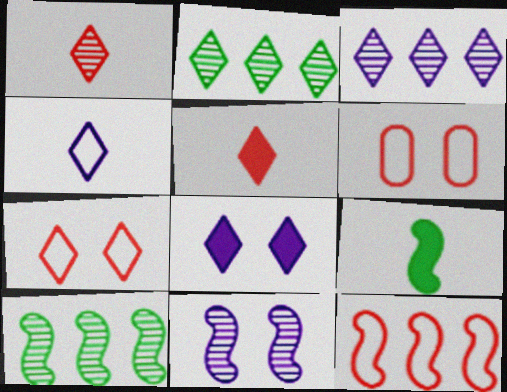[[3, 4, 8], 
[3, 6, 9], 
[9, 11, 12]]